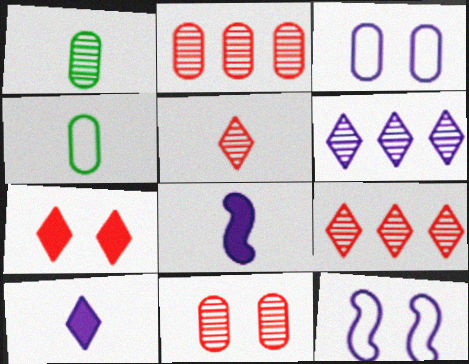[[3, 6, 8], 
[4, 5, 8]]